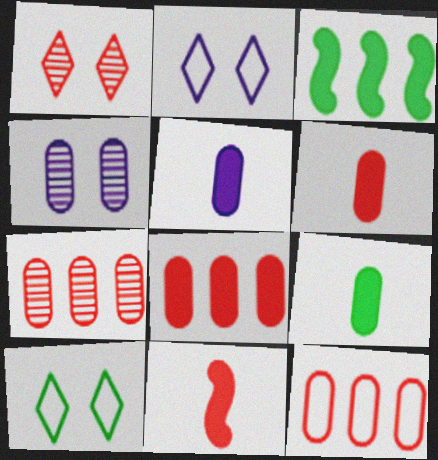[[1, 11, 12], 
[4, 9, 12], 
[5, 6, 9], 
[7, 8, 12]]